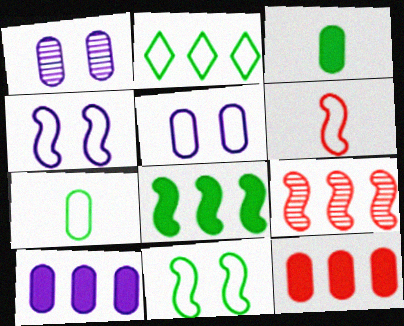[[1, 7, 12], 
[2, 5, 6], 
[2, 7, 11], 
[2, 9, 10]]